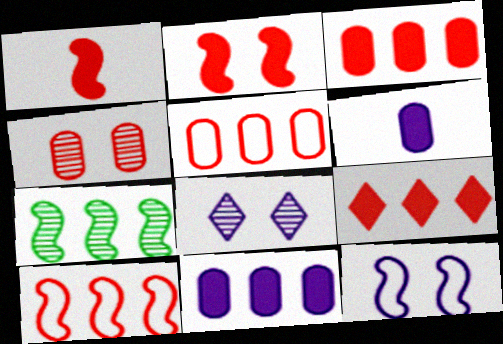[[1, 7, 12]]